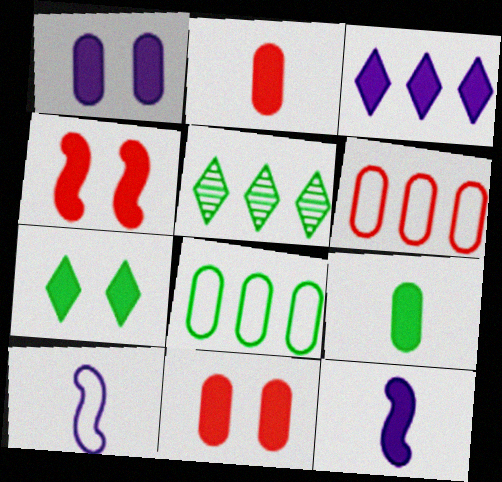[[1, 3, 12], 
[1, 4, 7], 
[3, 4, 9], 
[5, 10, 11]]